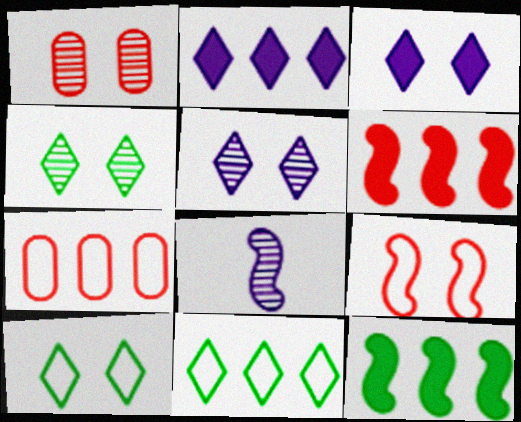[[8, 9, 12]]